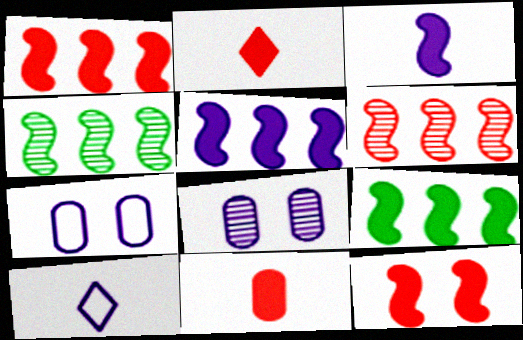[[1, 5, 9], 
[2, 4, 7], 
[3, 9, 12], 
[5, 8, 10]]